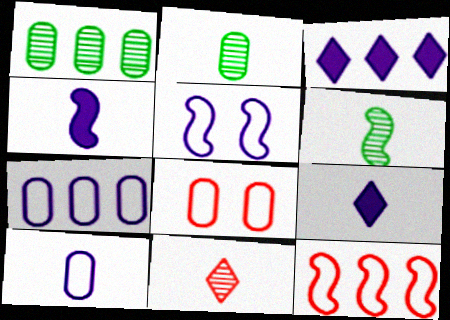[[1, 3, 12], 
[3, 6, 8]]